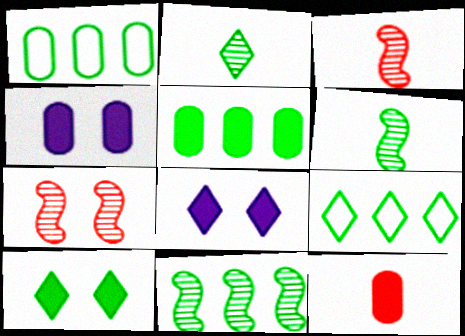[[1, 3, 8], 
[1, 6, 10], 
[2, 9, 10], 
[3, 4, 9], 
[4, 5, 12], 
[5, 9, 11]]